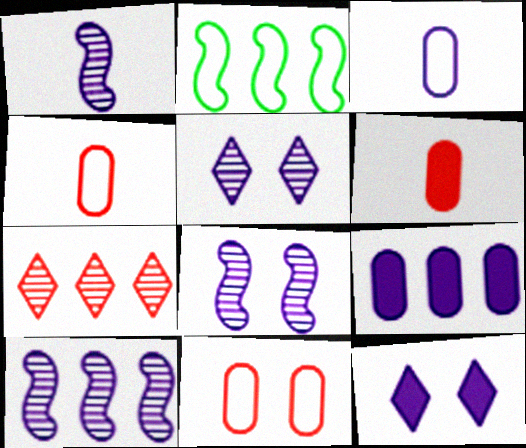[[1, 8, 10], 
[2, 5, 6], 
[2, 7, 9], 
[3, 10, 12]]